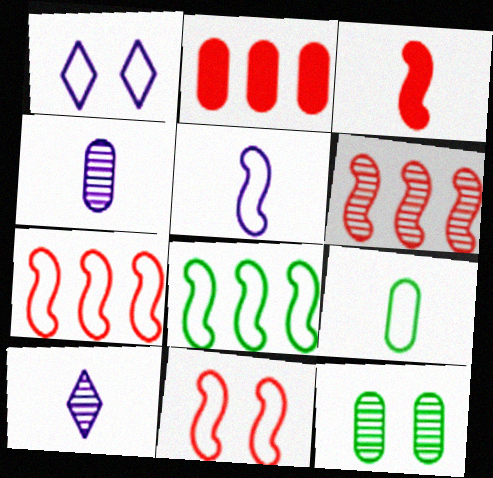[[1, 7, 9], 
[3, 6, 11], 
[3, 9, 10], 
[5, 8, 11], 
[6, 10, 12]]